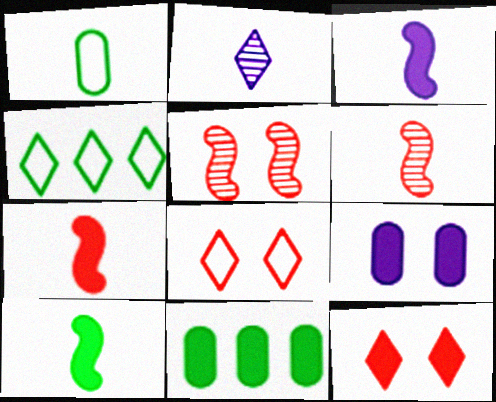[[1, 2, 7], 
[2, 4, 12], 
[3, 7, 10], 
[3, 11, 12], 
[4, 6, 9]]